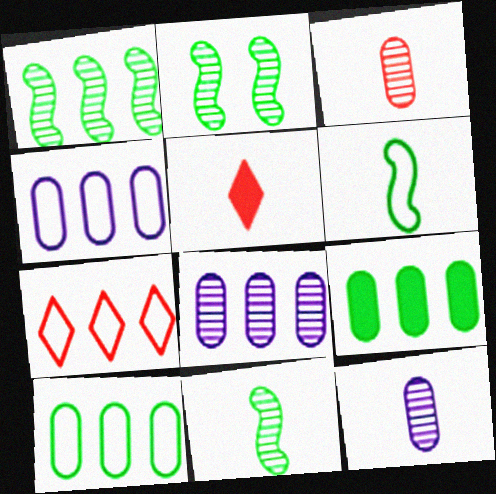[[1, 2, 11], 
[2, 4, 5], 
[5, 6, 12]]